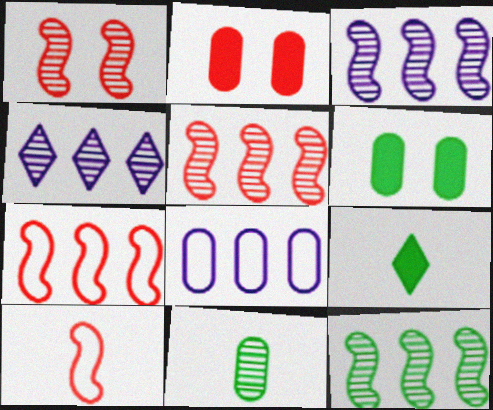[[1, 4, 11], 
[1, 8, 9], 
[2, 8, 11], 
[3, 5, 12], 
[4, 6, 10]]